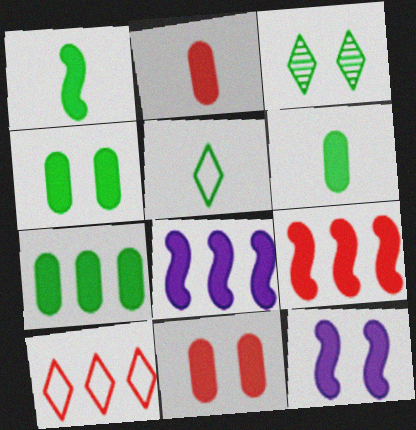[[1, 9, 12], 
[4, 6, 7]]